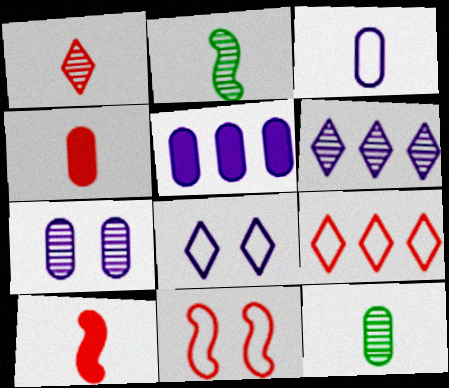[[3, 4, 12], 
[3, 5, 7]]